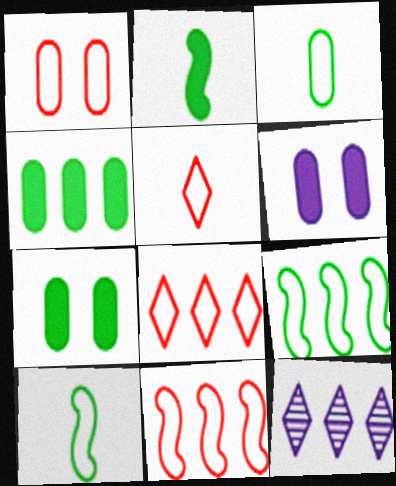[[1, 2, 12], 
[1, 5, 11], 
[4, 11, 12]]